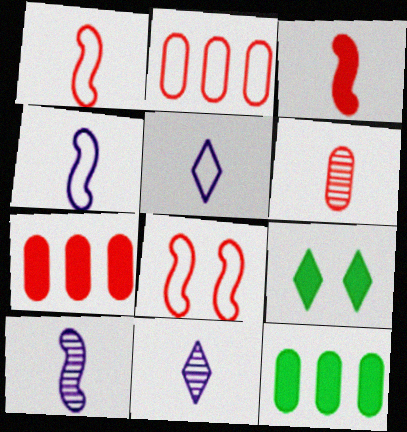[[2, 9, 10], 
[8, 11, 12]]